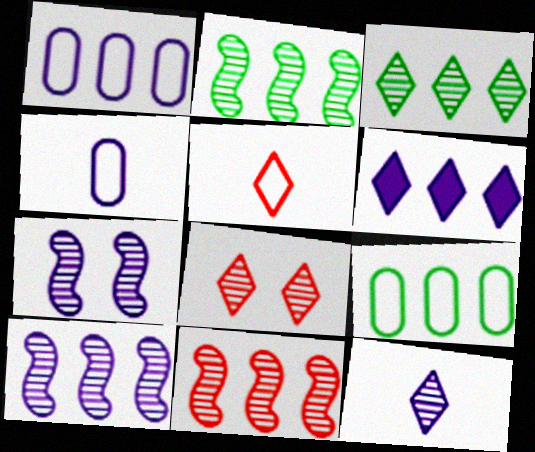[[1, 6, 10], 
[2, 10, 11], 
[3, 8, 12], 
[4, 6, 7], 
[6, 9, 11]]